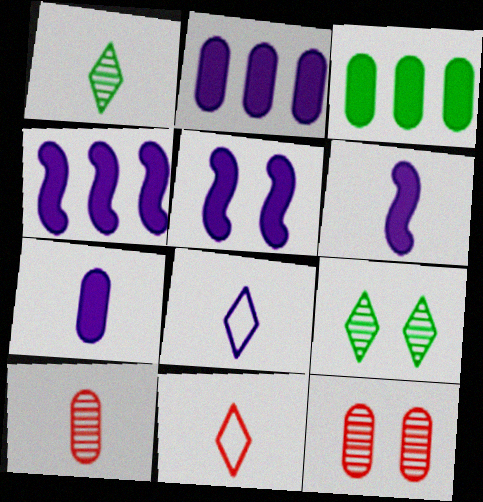[[4, 5, 6]]